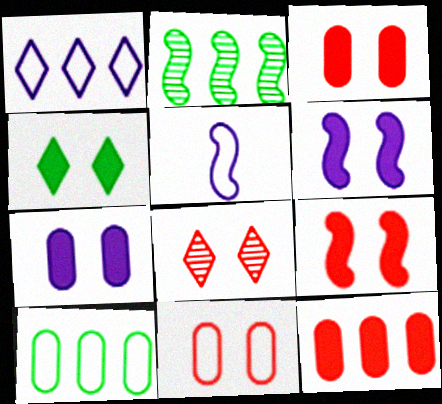[[1, 2, 12], 
[2, 5, 9], 
[3, 4, 6], 
[4, 7, 9], 
[8, 9, 11]]